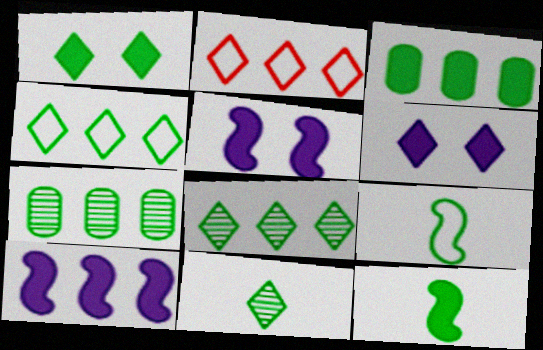[[1, 3, 12], 
[1, 4, 11], 
[1, 7, 9], 
[2, 6, 11], 
[2, 7, 10]]